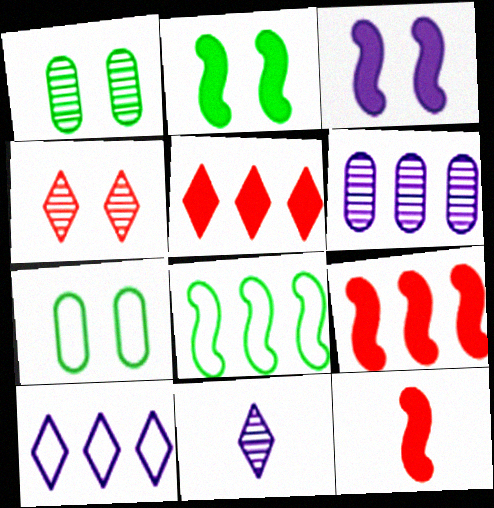[[1, 10, 12], 
[3, 4, 7], 
[5, 6, 8], 
[7, 9, 11]]